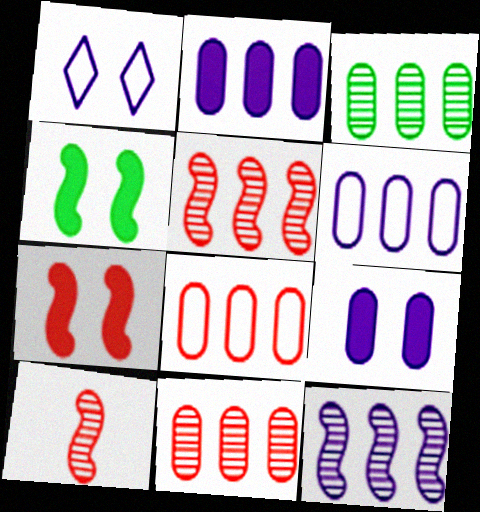[[2, 3, 8]]